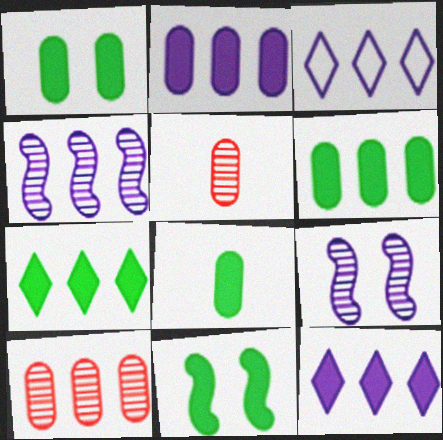[[1, 6, 8], 
[2, 3, 4], 
[3, 5, 11], 
[7, 8, 11]]